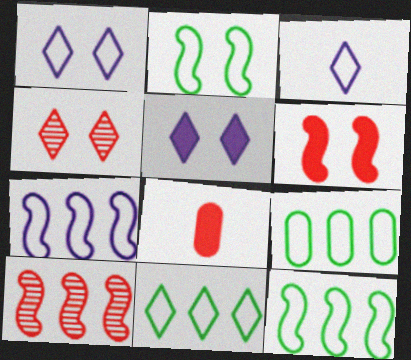[[9, 11, 12]]